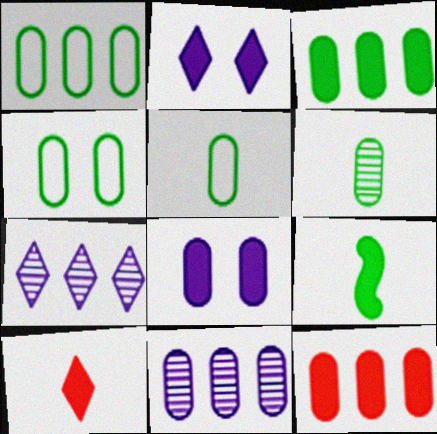[[1, 4, 5], 
[1, 11, 12], 
[2, 9, 12], 
[3, 4, 6]]